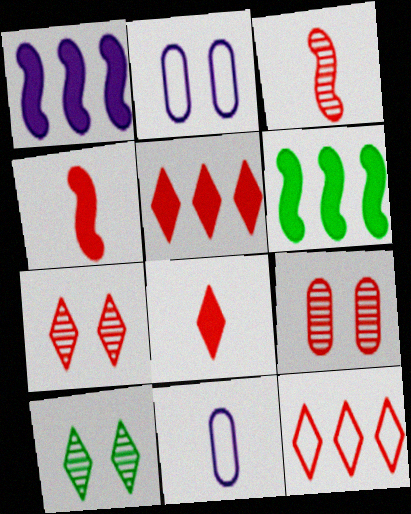[[4, 9, 12], 
[6, 7, 11], 
[7, 8, 12]]